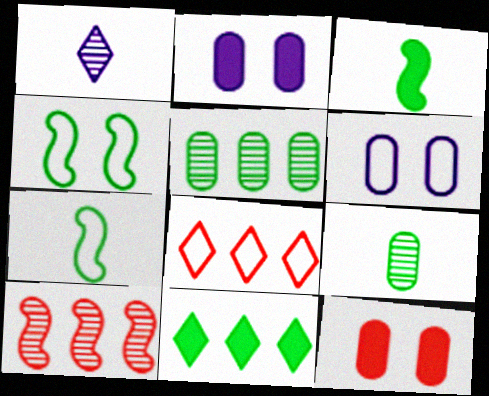[[4, 9, 11], 
[6, 7, 8]]